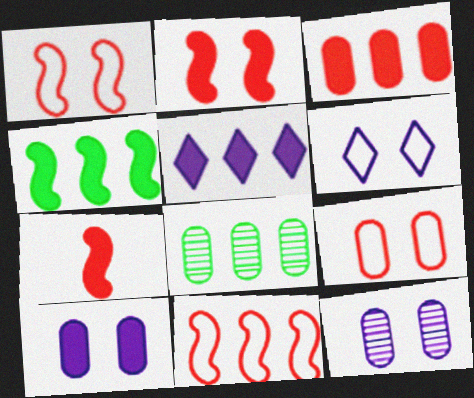[[3, 4, 5], 
[5, 8, 11], 
[6, 7, 8]]